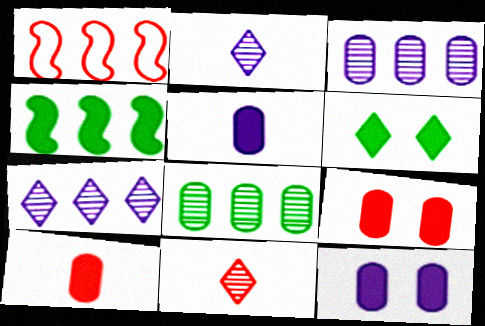[[1, 9, 11]]